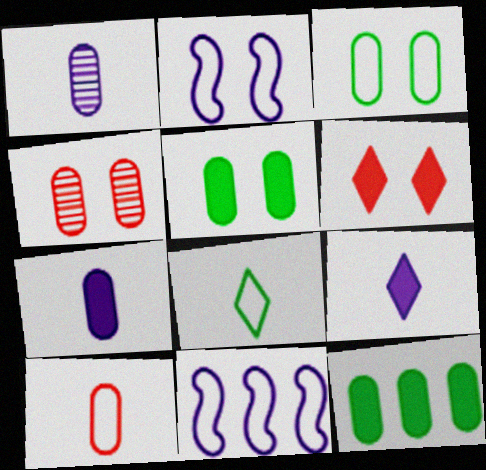[]